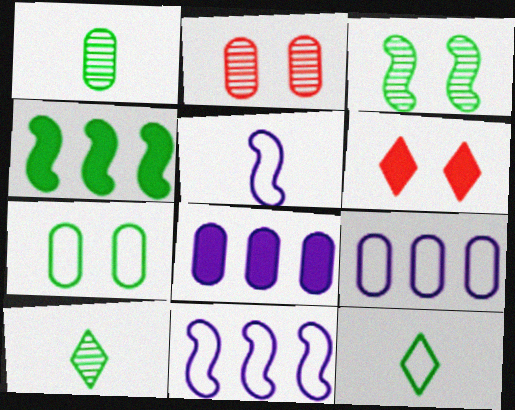[[1, 6, 11], 
[4, 7, 10]]